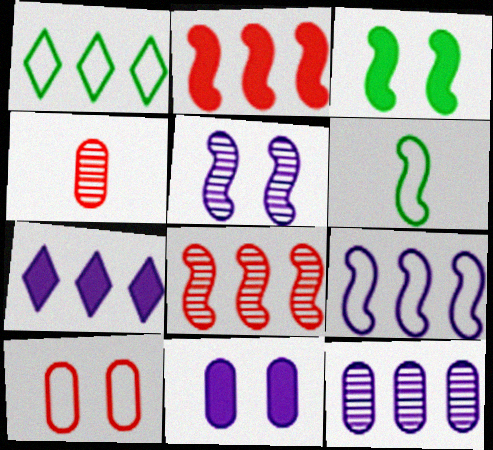[[1, 2, 12], 
[2, 5, 6], 
[7, 9, 12]]